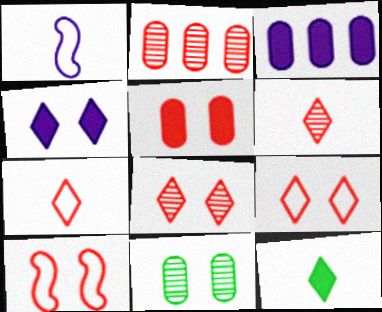[[4, 10, 11], 
[5, 8, 10]]